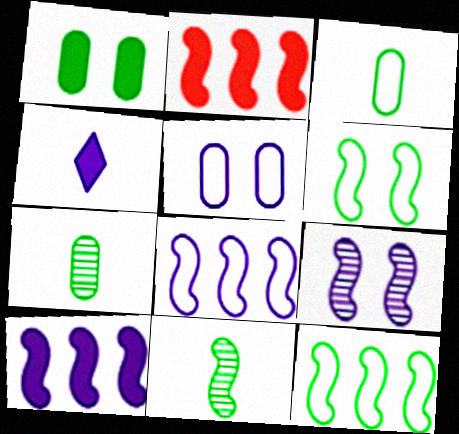[[1, 2, 4]]